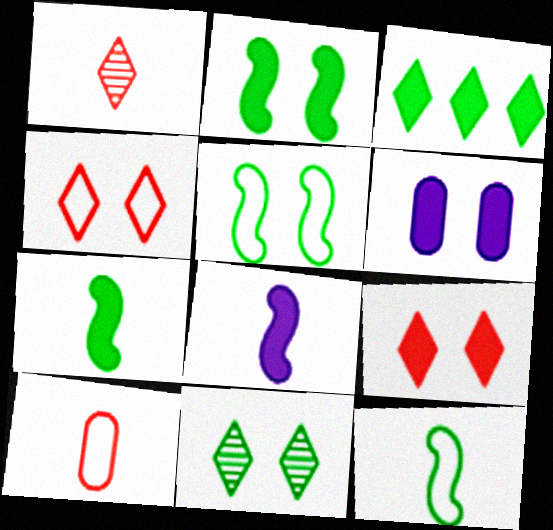[[2, 6, 9]]